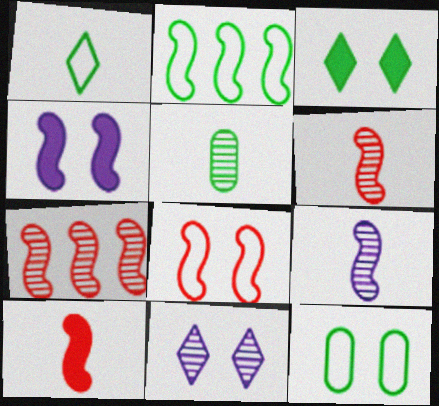[[1, 2, 12], 
[2, 3, 5], 
[2, 4, 6], 
[5, 7, 11], 
[7, 8, 10]]